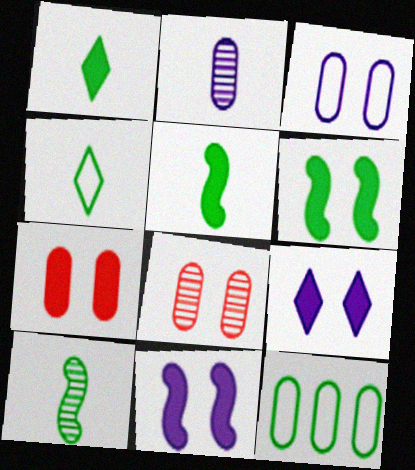[[2, 7, 12], 
[6, 7, 9]]